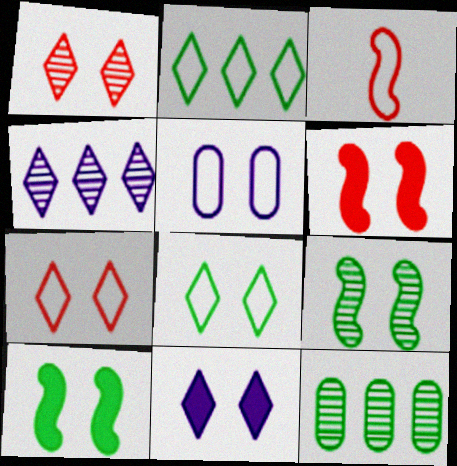[[1, 5, 10], 
[1, 8, 11], 
[2, 3, 5], 
[3, 11, 12]]